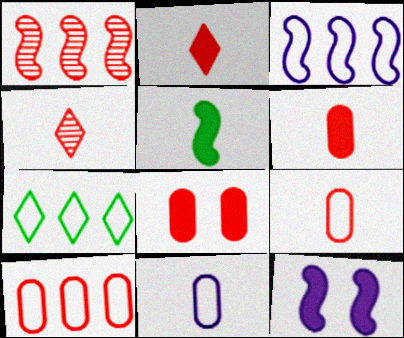[[3, 7, 10], 
[4, 5, 11]]